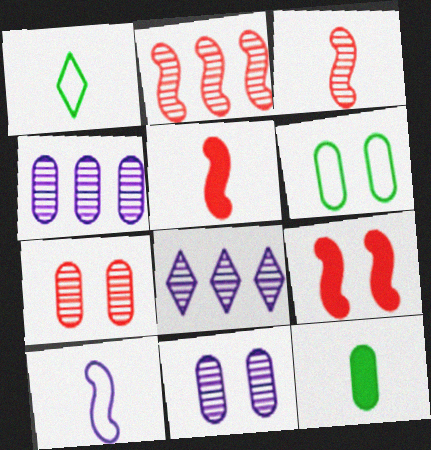[[1, 4, 9], 
[5, 6, 8]]